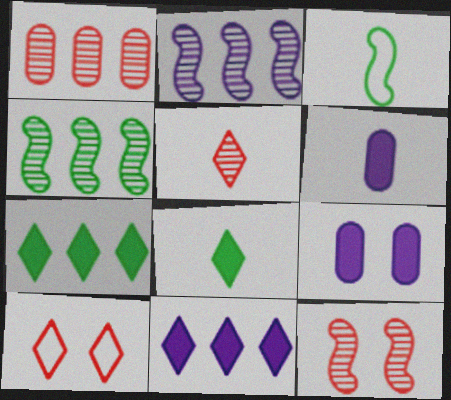[[1, 5, 12], 
[3, 5, 6], 
[4, 6, 10]]